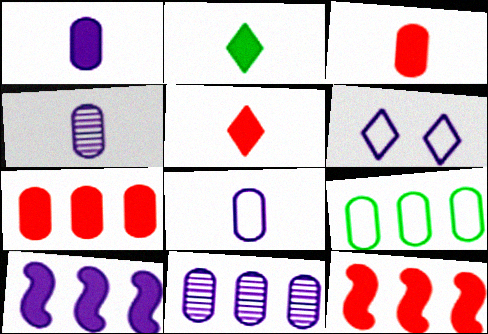[[1, 4, 8], 
[4, 6, 10], 
[7, 9, 11]]